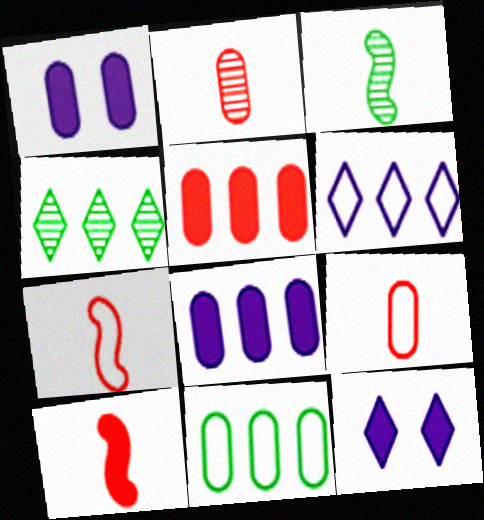[[1, 2, 11], 
[1, 4, 7]]